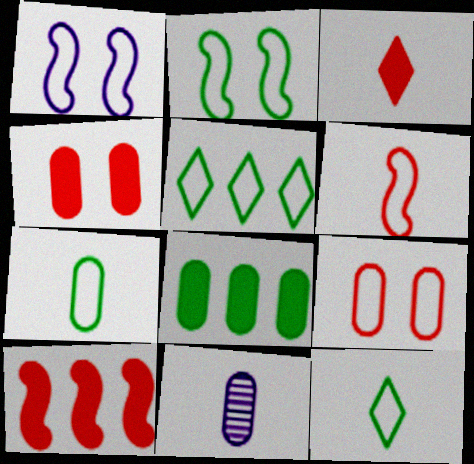[[2, 5, 7], 
[3, 4, 10], 
[8, 9, 11]]